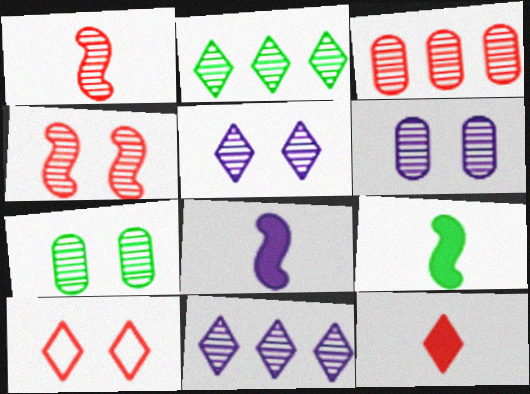[[1, 2, 6], 
[1, 7, 11], 
[4, 5, 7]]